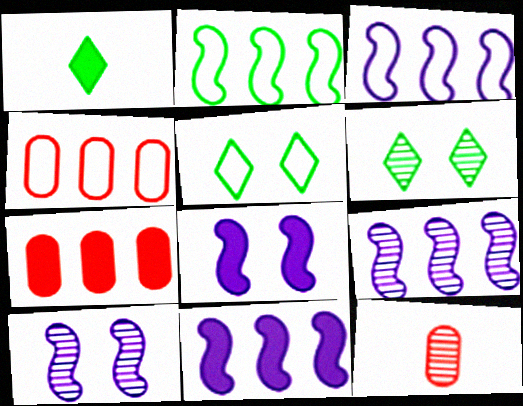[[1, 4, 10], 
[1, 7, 8], 
[3, 9, 11], 
[5, 11, 12], 
[6, 9, 12]]